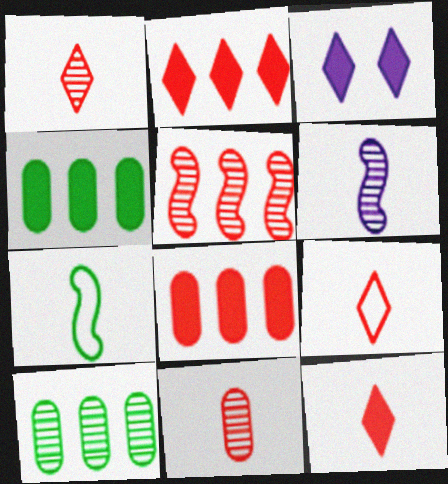[[1, 9, 12]]